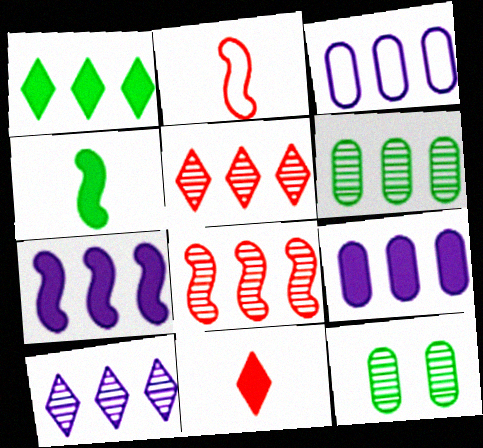[[1, 3, 8], 
[3, 7, 10], 
[6, 8, 10]]